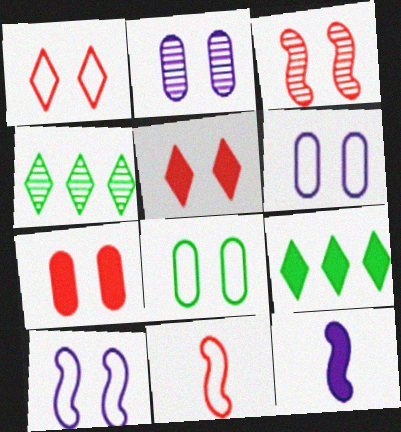[[1, 3, 7], 
[1, 8, 10], 
[2, 7, 8], 
[2, 9, 11], 
[7, 9, 12]]